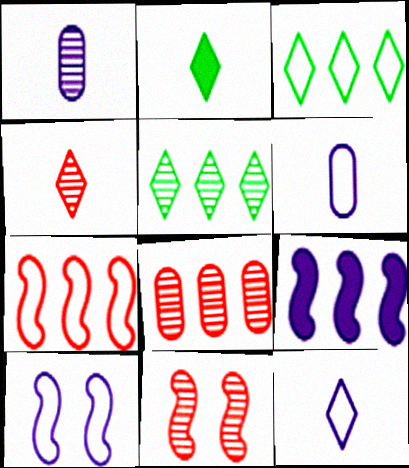[[1, 5, 11], 
[2, 4, 12], 
[2, 8, 10], 
[3, 8, 9], 
[4, 8, 11]]